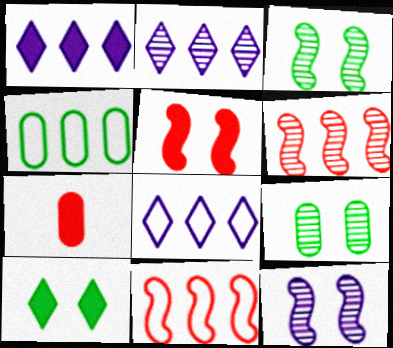[[1, 2, 8], 
[1, 4, 6], 
[3, 7, 8], 
[4, 8, 11]]